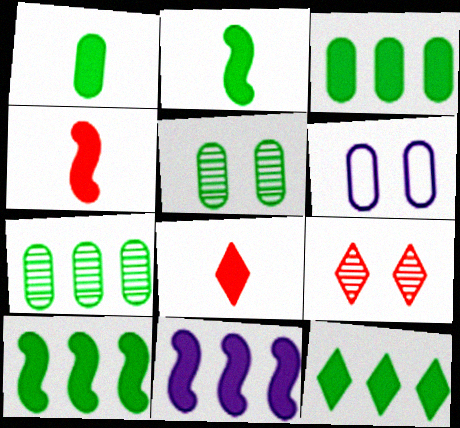[[3, 10, 12]]